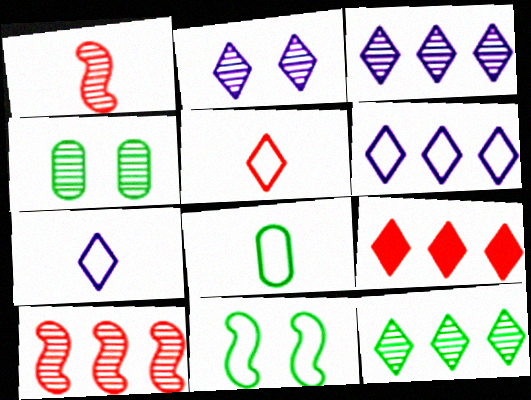[[1, 3, 4], 
[6, 9, 12]]